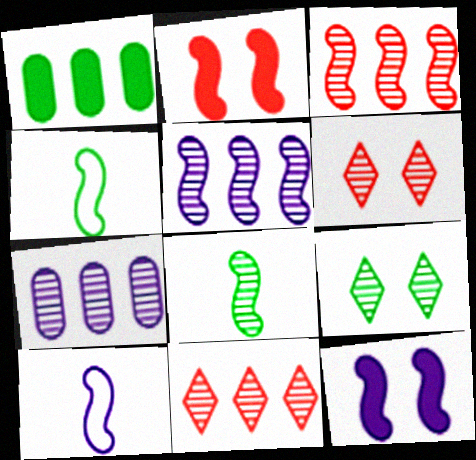[[1, 4, 9], 
[1, 6, 10], 
[2, 4, 5], 
[3, 4, 12], 
[5, 10, 12], 
[6, 7, 8]]